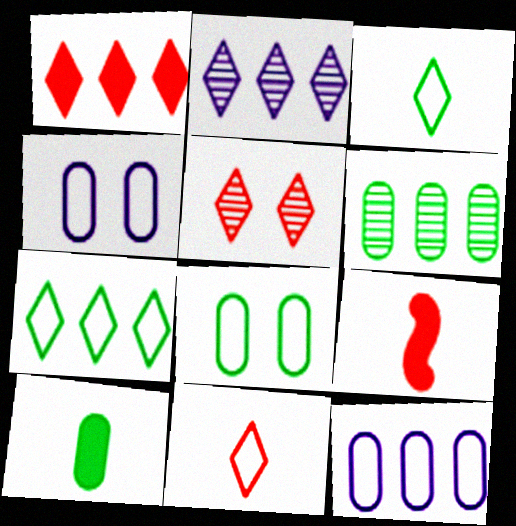[[1, 2, 7], 
[1, 5, 11], 
[2, 8, 9], 
[6, 8, 10]]